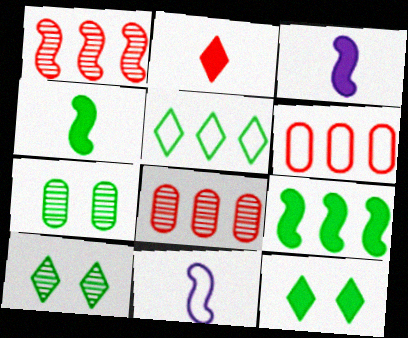[[3, 6, 10], 
[4, 5, 7], 
[8, 11, 12]]